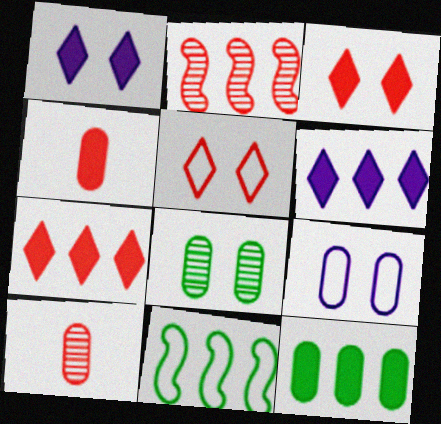[[1, 10, 11], 
[2, 4, 5], 
[9, 10, 12]]